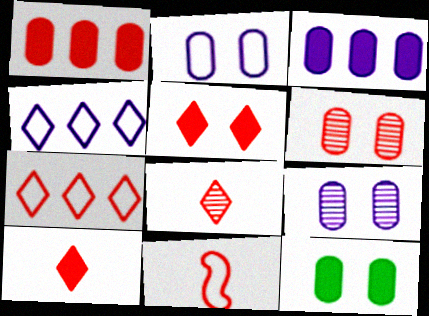[[2, 6, 12], 
[5, 7, 8]]